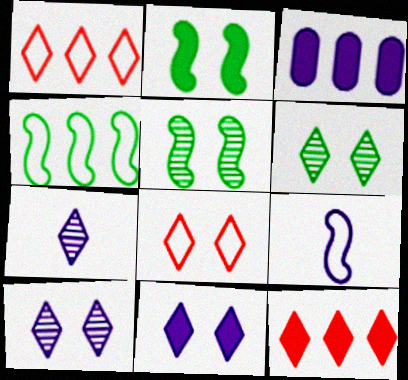[[3, 9, 10], 
[6, 8, 11]]